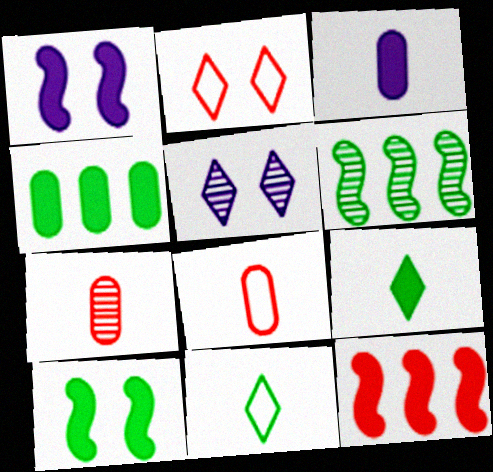[[2, 3, 6], 
[2, 7, 12], 
[4, 9, 10], 
[5, 6, 7]]